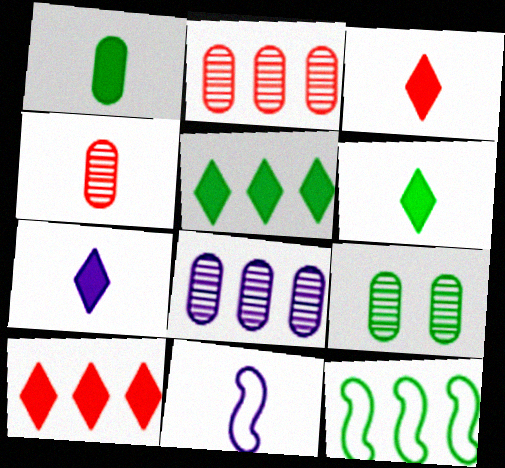[[3, 6, 7], 
[4, 6, 11], 
[4, 8, 9], 
[6, 9, 12], 
[8, 10, 12], 
[9, 10, 11]]